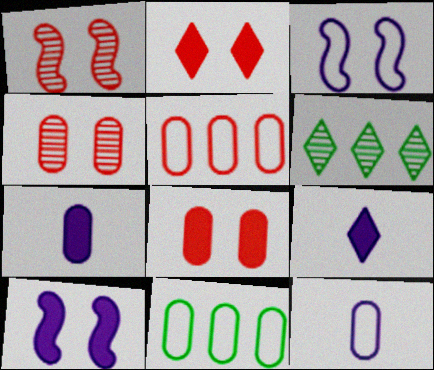[[1, 9, 11], 
[4, 7, 11]]